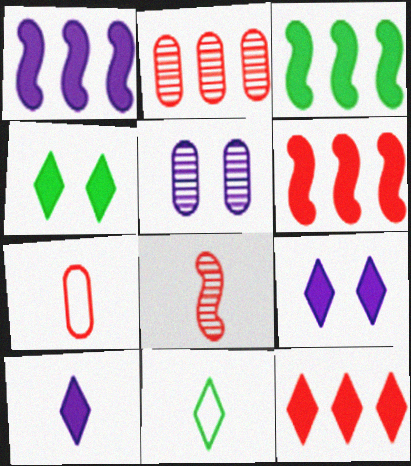[[1, 3, 6], 
[4, 10, 12], 
[5, 6, 11]]